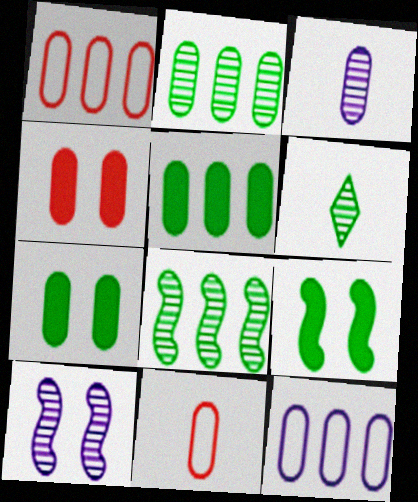[[1, 3, 7]]